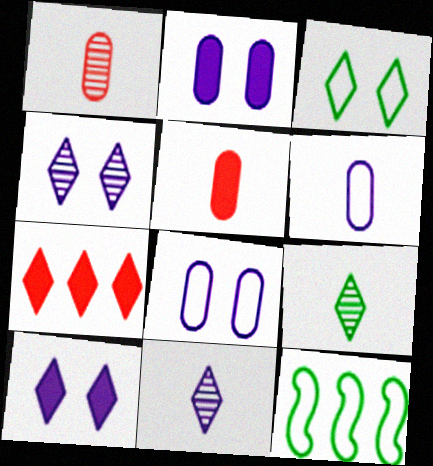[[1, 10, 12], 
[3, 7, 11], 
[4, 5, 12]]